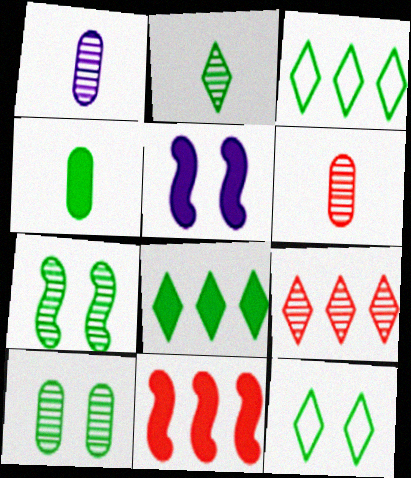[[1, 7, 9], 
[1, 11, 12], 
[2, 8, 12], 
[3, 4, 7], 
[3, 5, 6]]